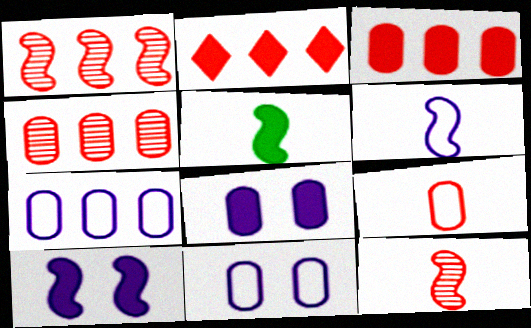[[2, 5, 8], 
[5, 6, 12]]